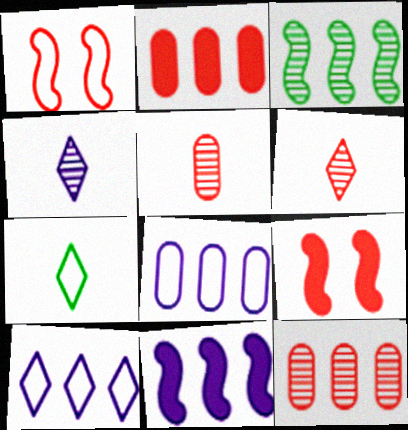[[1, 2, 6], 
[1, 7, 8], 
[2, 3, 10]]